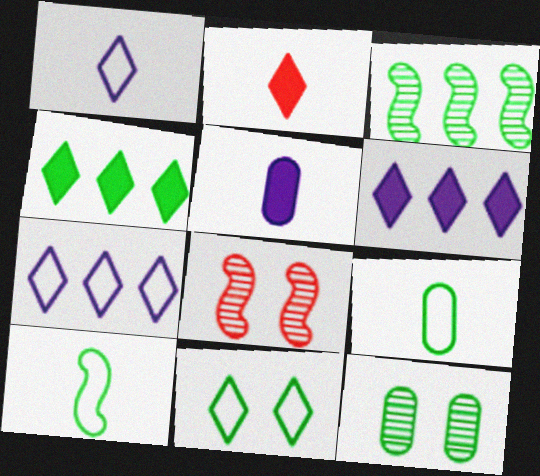[[4, 10, 12], 
[6, 8, 9]]